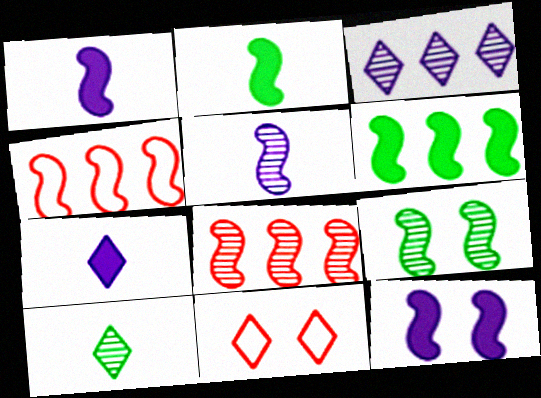[[1, 4, 9], 
[5, 8, 9]]